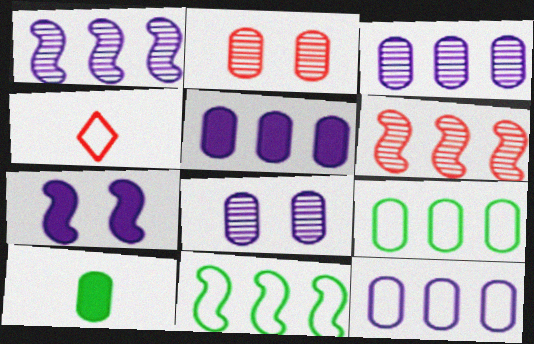[[2, 10, 12], 
[3, 5, 12]]